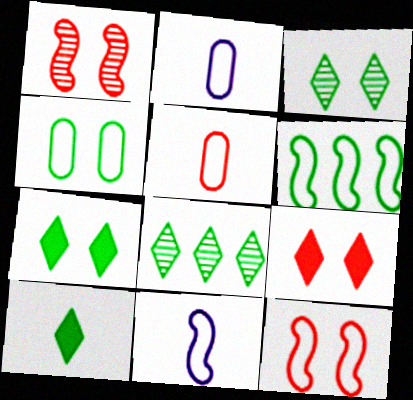[[6, 11, 12]]